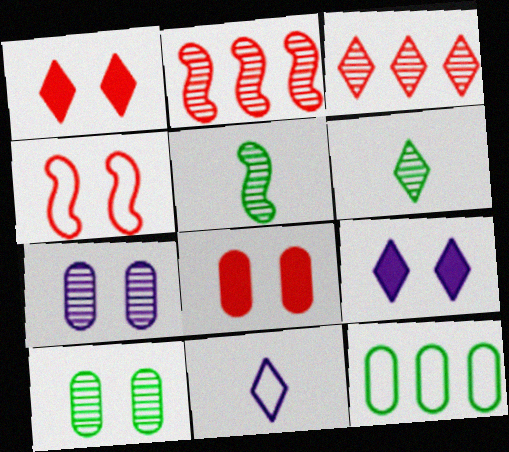[[2, 6, 7], 
[3, 5, 7], 
[4, 9, 10], 
[4, 11, 12]]